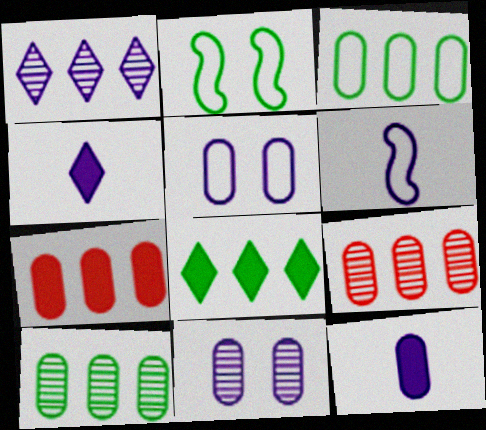[[2, 4, 9]]